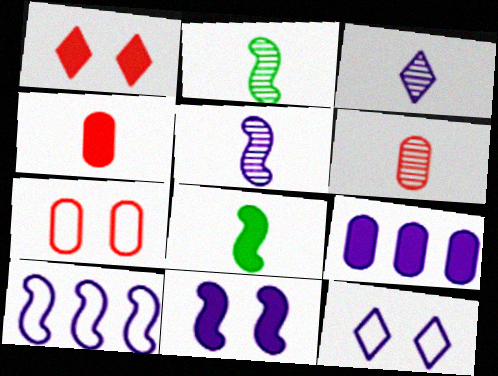[[1, 8, 9], 
[2, 3, 6], 
[5, 9, 12], 
[5, 10, 11]]